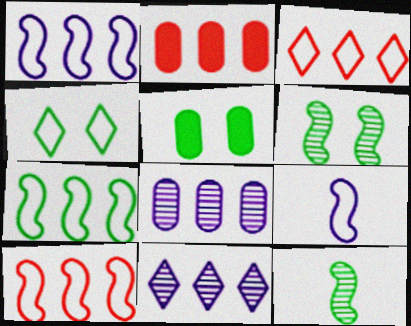[[1, 7, 10], 
[2, 7, 11], 
[4, 5, 6]]